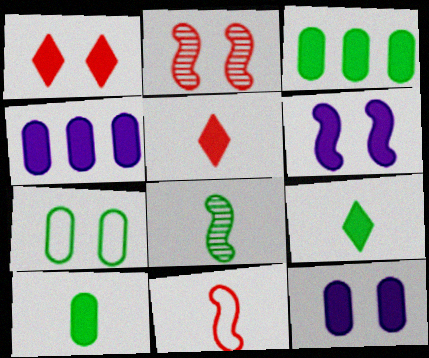[[3, 5, 6]]